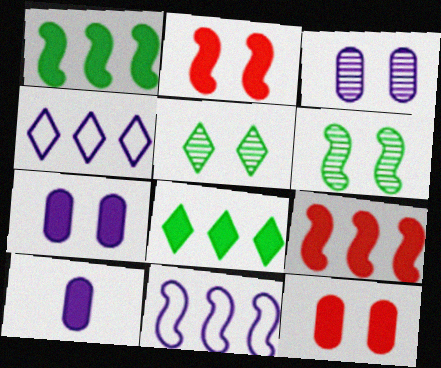[[2, 8, 10]]